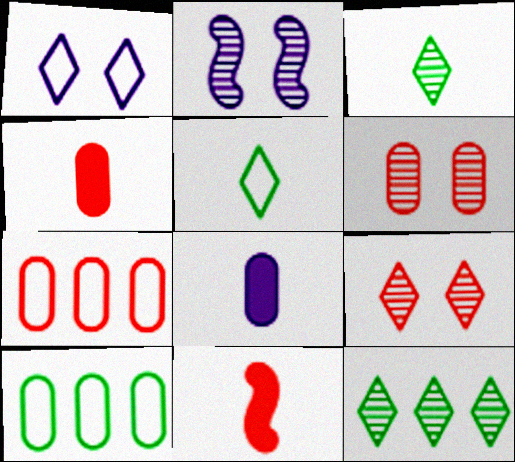[[4, 6, 7], 
[6, 8, 10], 
[7, 9, 11]]